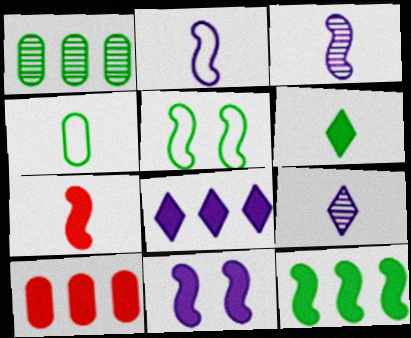[[1, 5, 6], 
[4, 7, 9], 
[5, 9, 10], 
[6, 10, 11], 
[7, 11, 12], 
[8, 10, 12]]